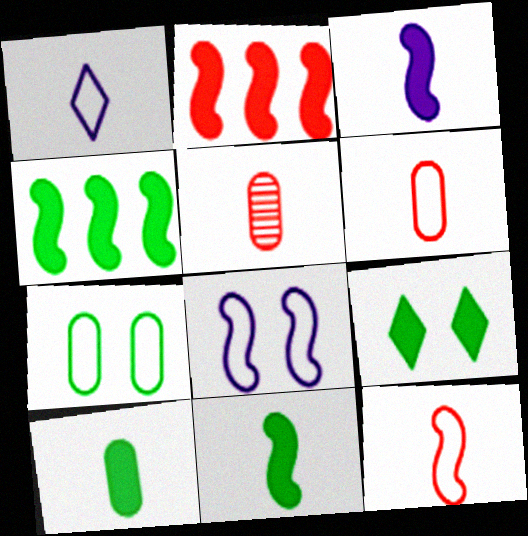[[1, 5, 11], 
[4, 9, 10]]